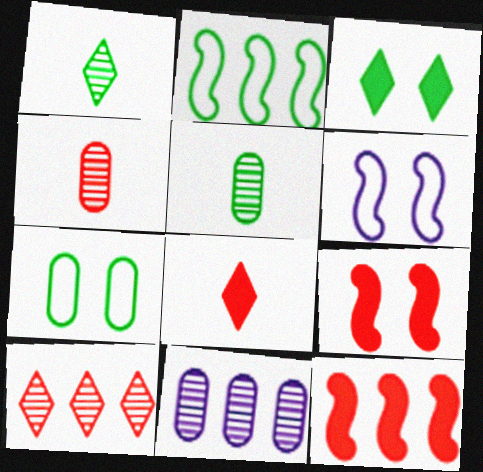[[2, 3, 5]]